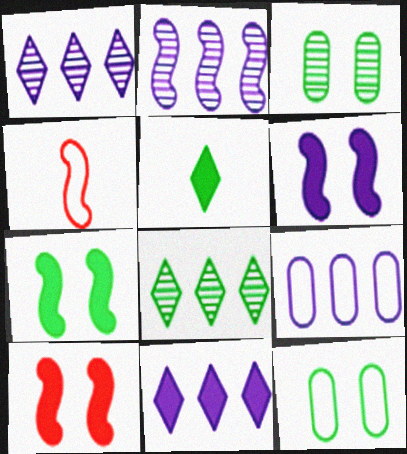[[2, 4, 7], 
[2, 9, 11], 
[3, 4, 11], 
[6, 7, 10]]